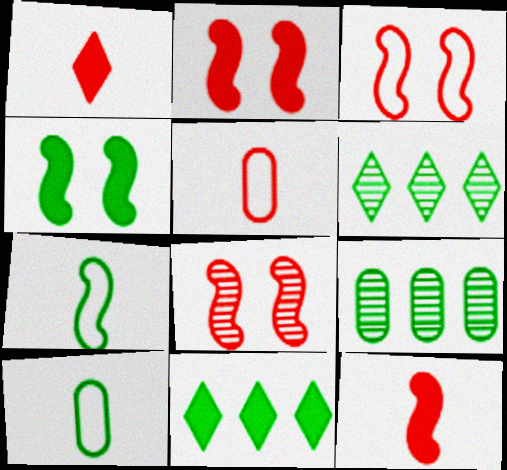[[2, 3, 8], 
[4, 6, 10]]